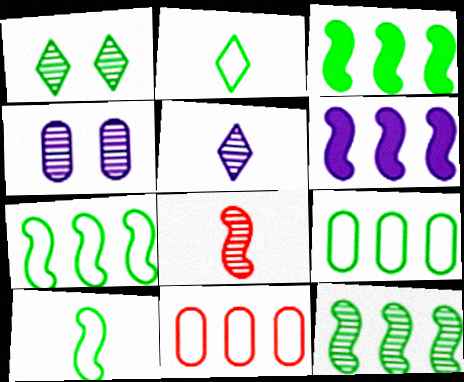[[3, 7, 12]]